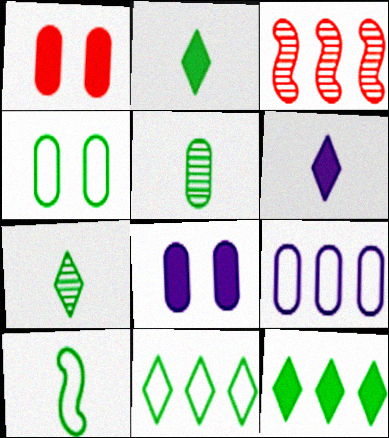[[1, 5, 9], 
[2, 5, 10], 
[3, 4, 6], 
[3, 9, 12], 
[4, 10, 11]]